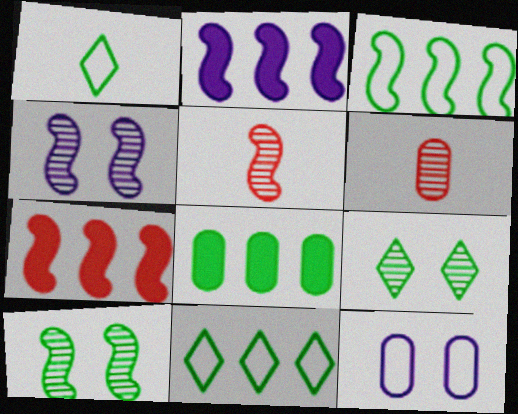[[1, 8, 10], 
[6, 8, 12]]